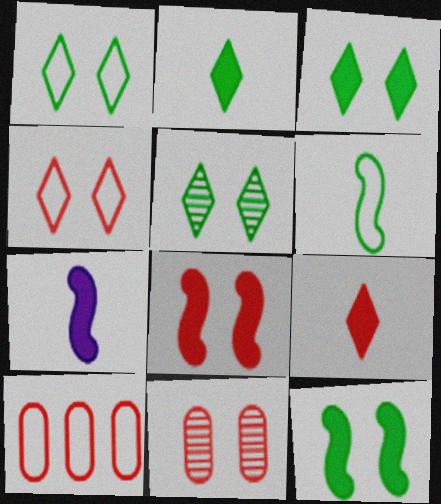[[1, 3, 5], 
[4, 8, 11], 
[5, 7, 10]]